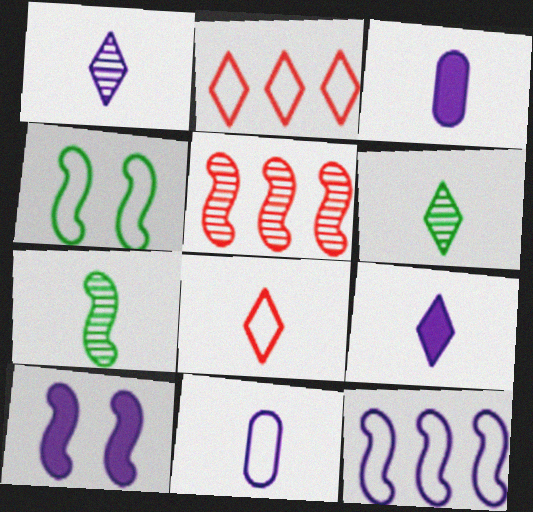[[2, 4, 11], 
[3, 7, 8], 
[6, 8, 9]]